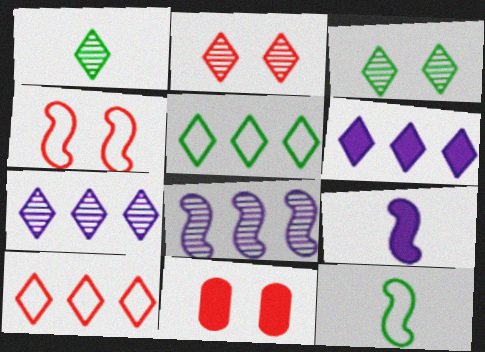[[1, 2, 7], 
[2, 4, 11], 
[7, 11, 12]]